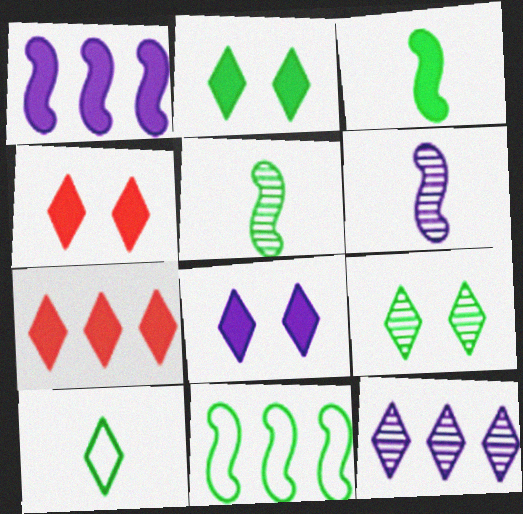[[2, 4, 8], 
[4, 10, 12]]